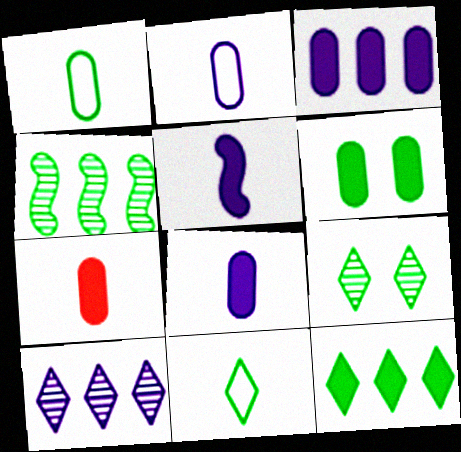[[3, 6, 7], 
[4, 6, 11], 
[9, 11, 12]]